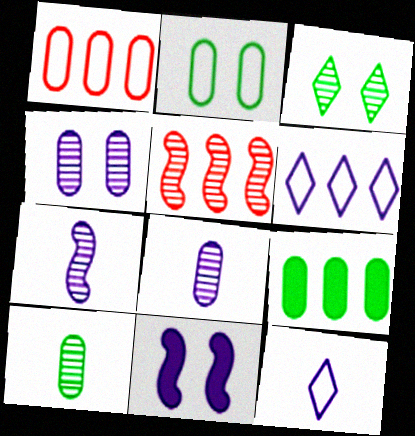[[2, 9, 10], 
[3, 5, 8], 
[5, 6, 9], 
[6, 8, 11]]